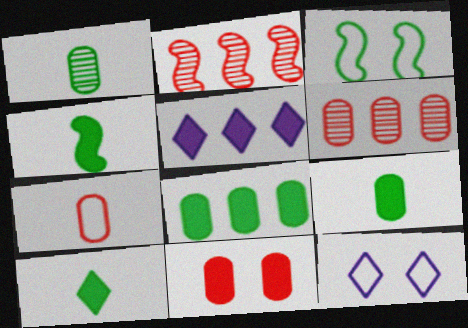[[2, 9, 12], 
[4, 5, 11], 
[4, 6, 12], 
[4, 9, 10], 
[6, 7, 11]]